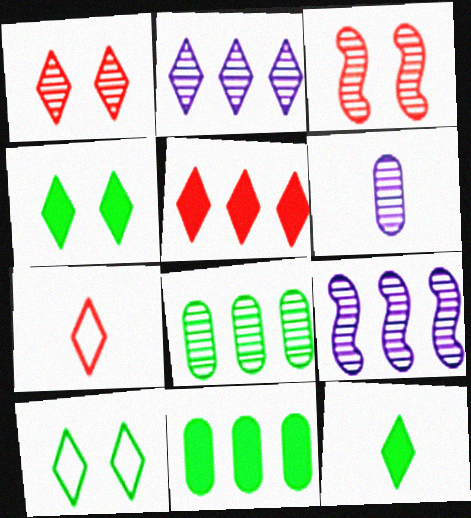[[1, 5, 7], 
[2, 4, 7]]